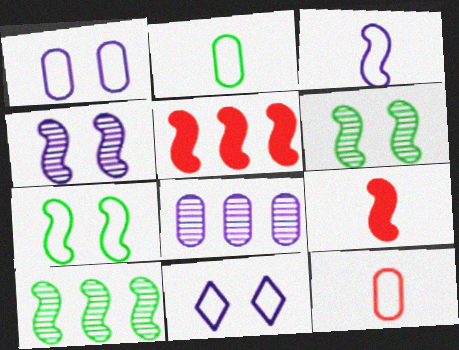[[3, 5, 6]]